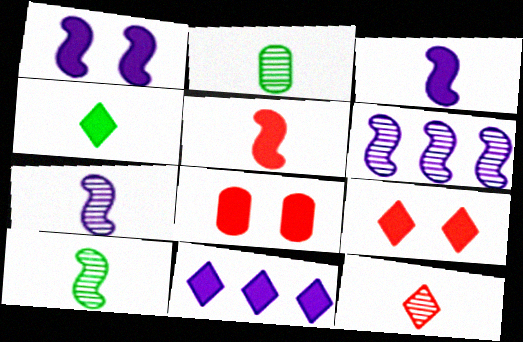[[2, 7, 12], 
[4, 9, 11]]